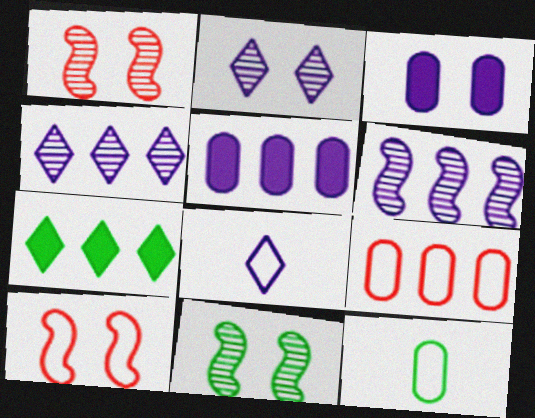[[3, 6, 8], 
[6, 7, 9], 
[7, 11, 12]]